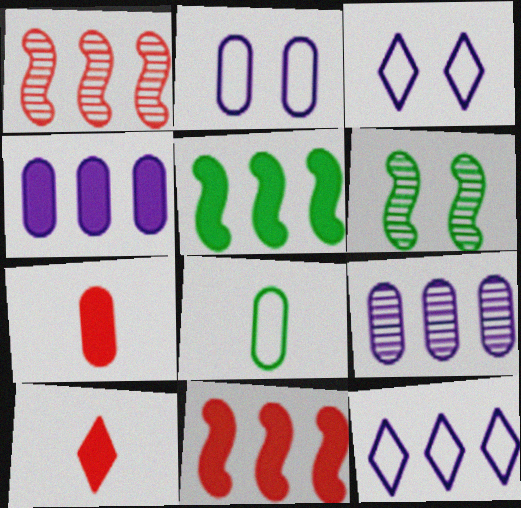[[6, 7, 12]]